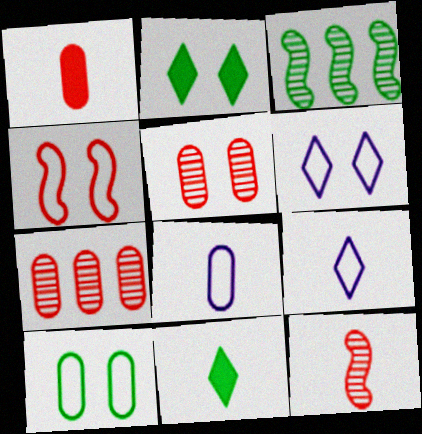[[1, 3, 6], 
[3, 10, 11], 
[4, 6, 10], 
[8, 11, 12]]